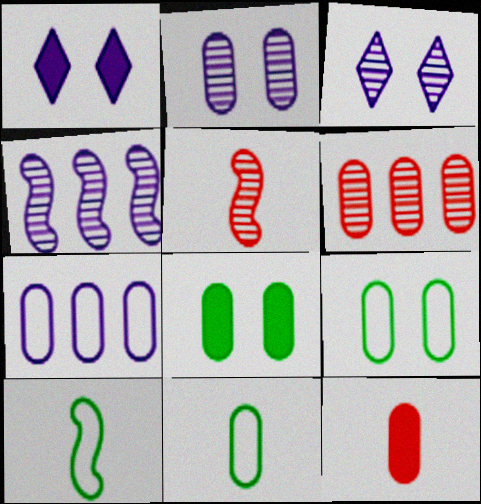[[1, 6, 10]]